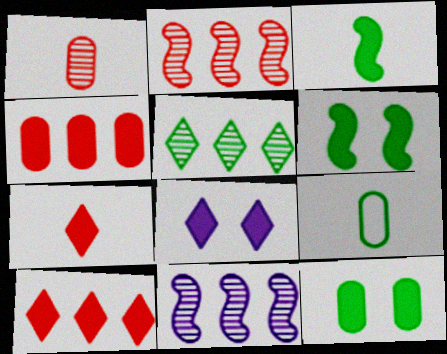[[2, 8, 9], 
[3, 4, 8], 
[5, 6, 9]]